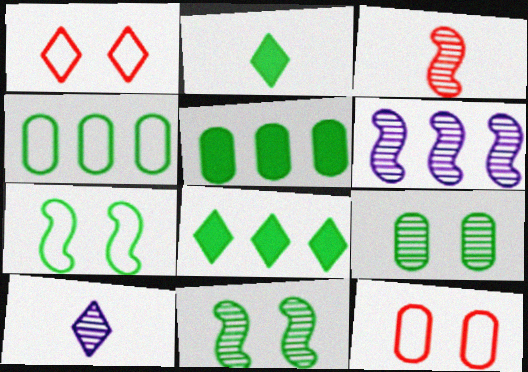[[1, 8, 10], 
[2, 4, 11], 
[2, 6, 12], 
[3, 6, 11]]